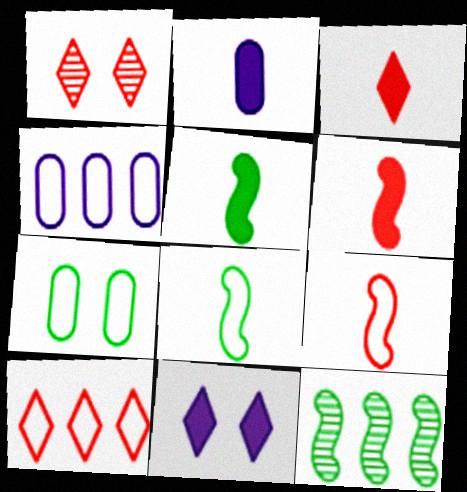[[1, 3, 10], 
[1, 4, 5], 
[2, 3, 5]]